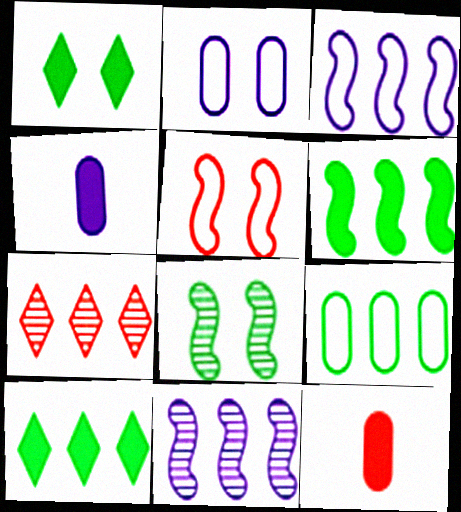[[5, 7, 12]]